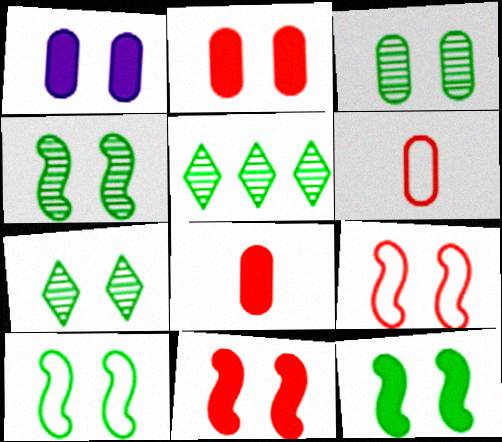[[1, 7, 9], 
[3, 4, 7], 
[4, 10, 12]]